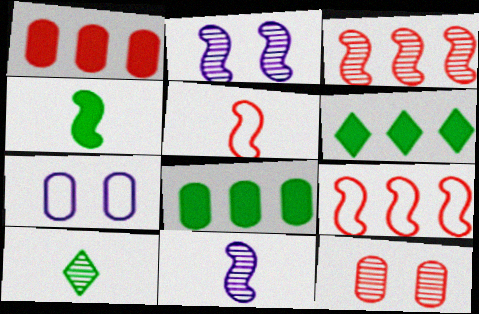[[2, 4, 9], 
[4, 5, 11]]